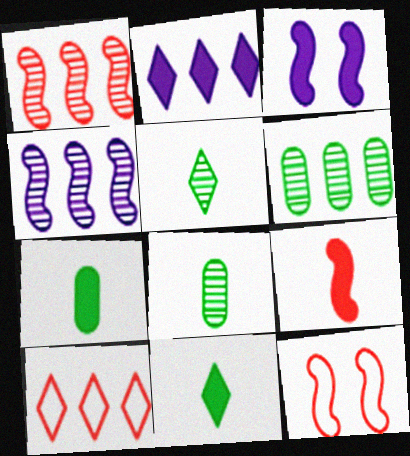[[1, 9, 12], 
[2, 8, 12], 
[3, 8, 10]]